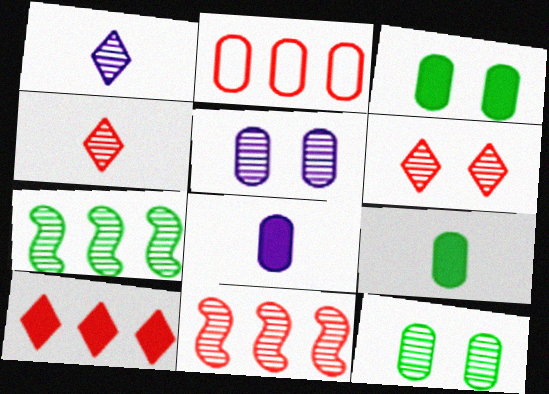[[1, 11, 12], 
[2, 5, 9], 
[2, 8, 12], 
[2, 10, 11], 
[4, 5, 7]]